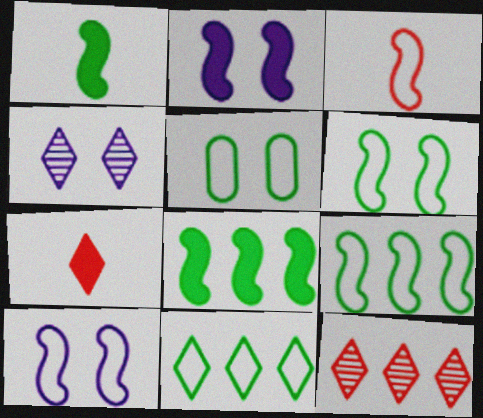[[3, 9, 10], 
[4, 7, 11]]